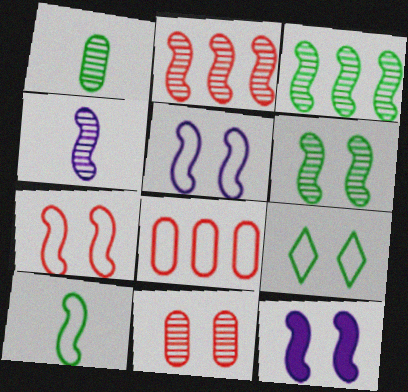[[2, 4, 6], 
[2, 10, 12], 
[6, 7, 12], 
[9, 11, 12]]